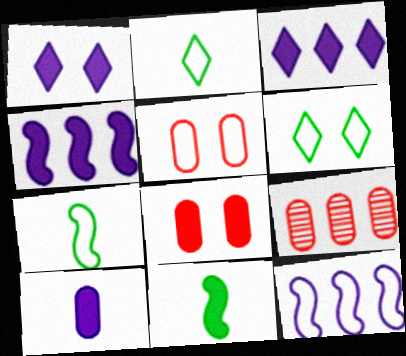[[1, 4, 10], 
[1, 7, 9], 
[2, 5, 12], 
[3, 8, 11]]